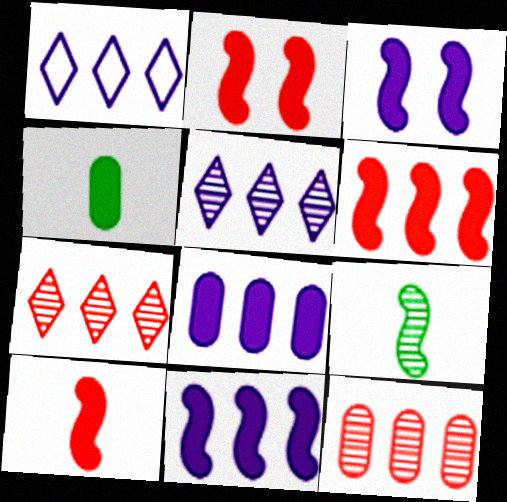[[2, 6, 10]]